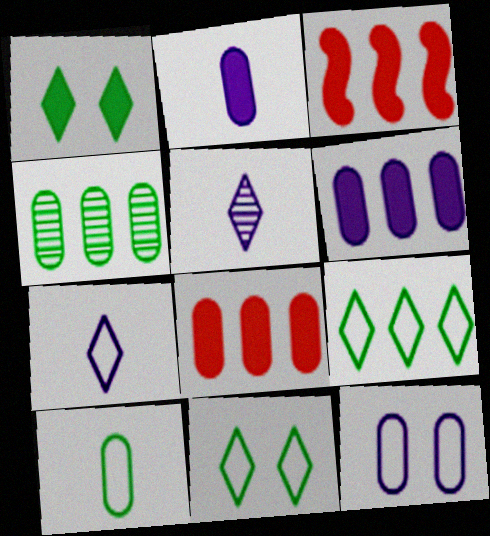[[1, 2, 3]]